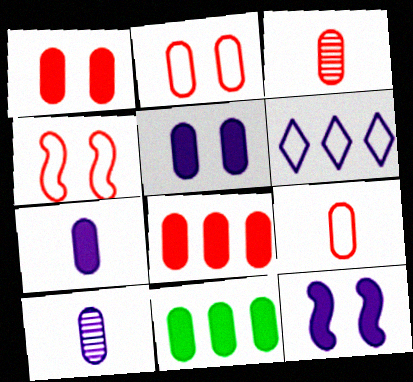[[1, 7, 11], 
[2, 3, 8], 
[2, 10, 11], 
[6, 10, 12]]